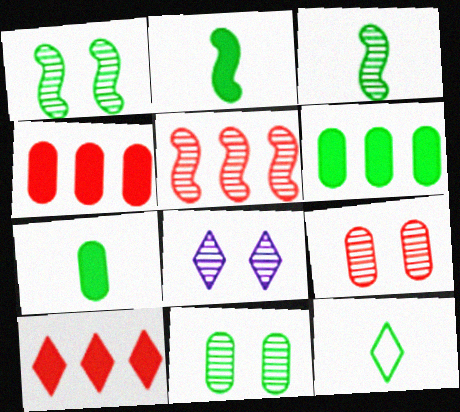[[1, 6, 12], 
[1, 8, 9], 
[3, 7, 12], 
[8, 10, 12]]